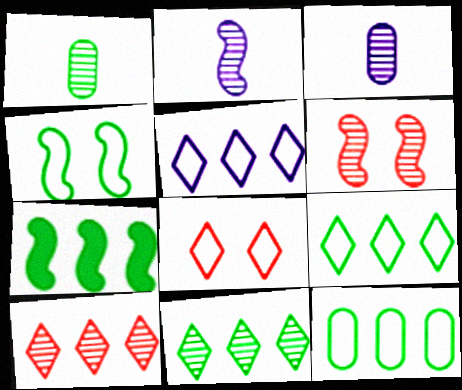[[3, 6, 11], 
[3, 7, 8], 
[7, 11, 12]]